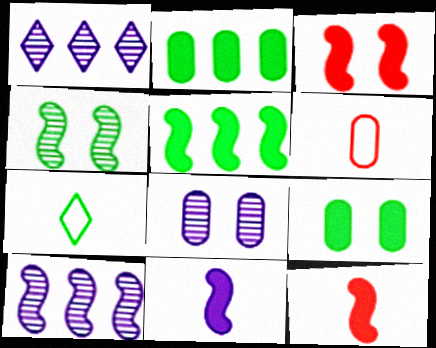[[2, 4, 7], 
[2, 6, 8], 
[3, 5, 11]]